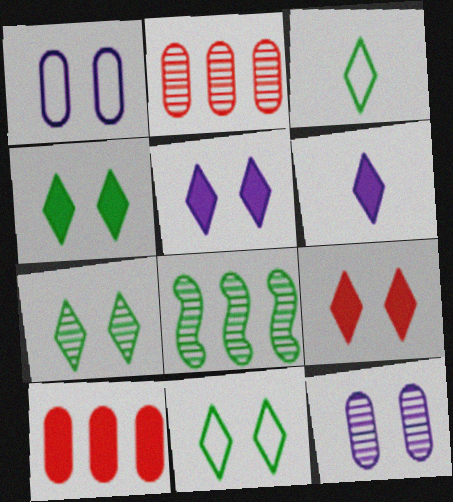[[4, 5, 9], 
[4, 7, 11]]